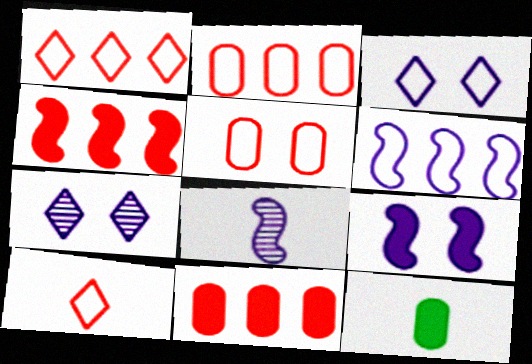[[6, 8, 9], 
[8, 10, 12]]